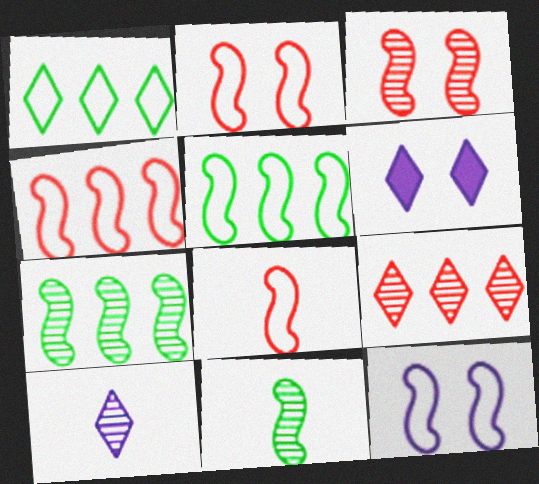[[2, 4, 8], 
[5, 8, 12]]